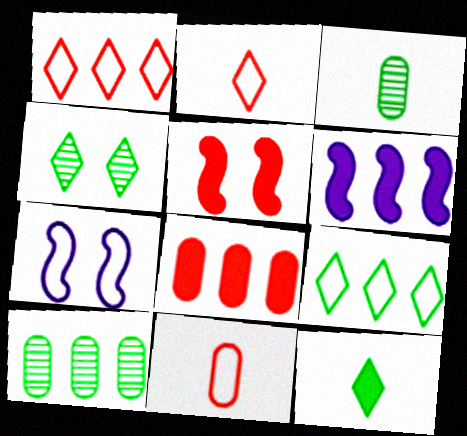[[1, 6, 10], 
[4, 6, 11], 
[4, 9, 12], 
[7, 9, 11]]